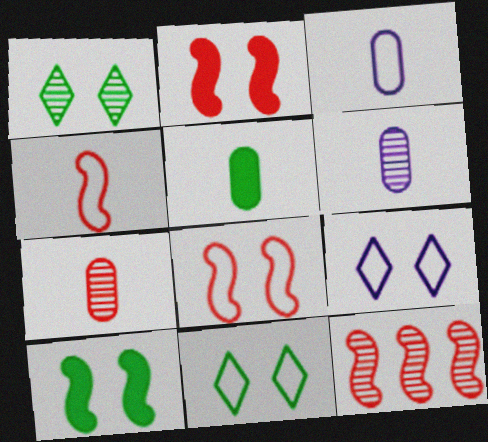[[1, 6, 12], 
[2, 4, 12], 
[3, 5, 7], 
[5, 9, 12]]